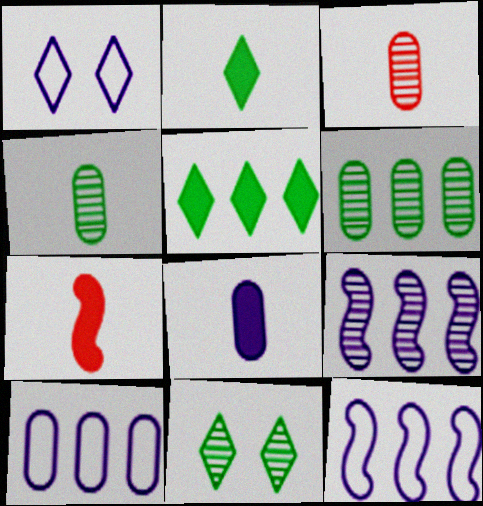[[1, 6, 7], 
[1, 8, 9], 
[2, 7, 8], 
[3, 9, 11], 
[7, 10, 11]]